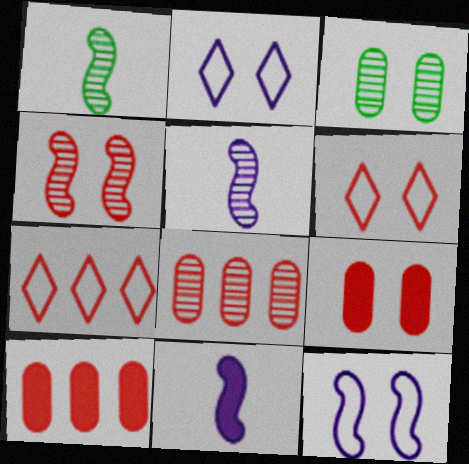[[1, 2, 10], 
[3, 7, 11], 
[4, 6, 9]]